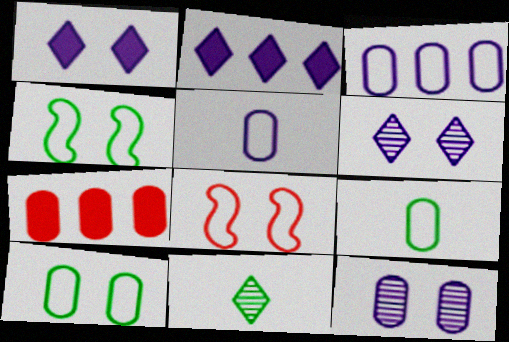[[7, 9, 12]]